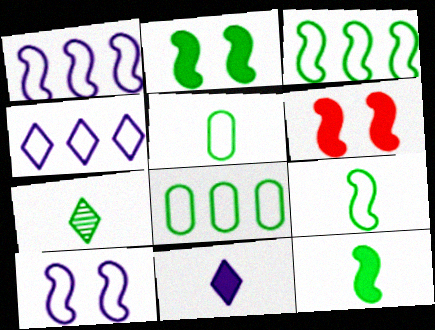[[2, 7, 8], 
[5, 7, 12]]